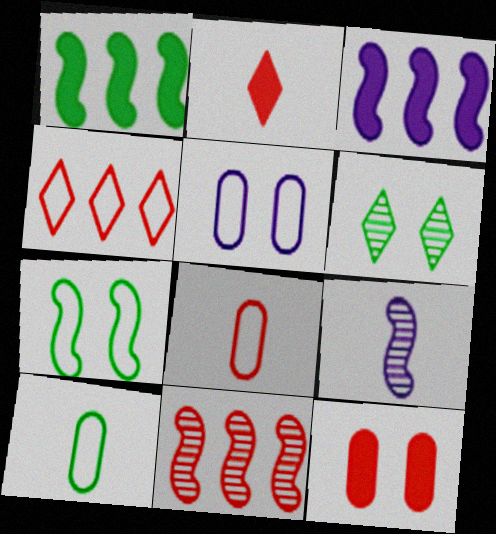[[1, 6, 10], 
[2, 9, 10], 
[3, 6, 8]]